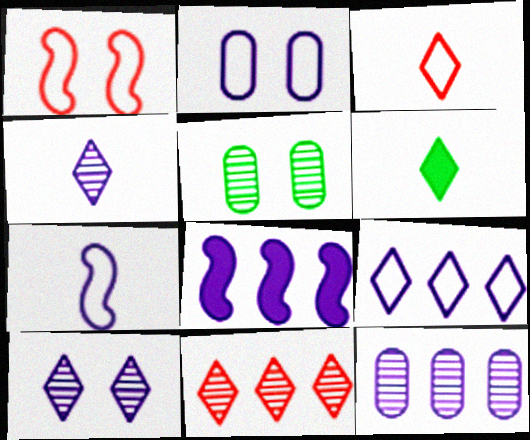[[1, 6, 12], 
[2, 4, 8], 
[2, 7, 9], 
[3, 4, 6], 
[3, 5, 8], 
[8, 9, 12]]